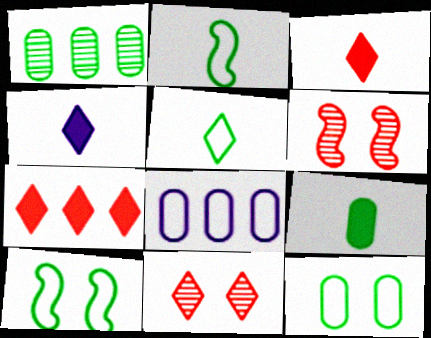[[1, 9, 12]]